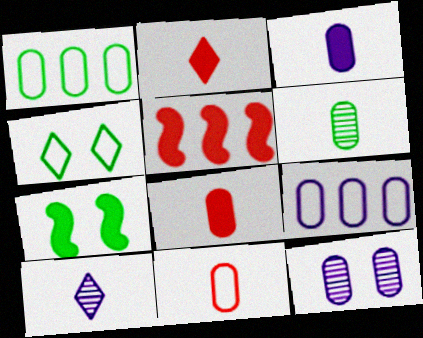[[1, 8, 12], 
[3, 6, 11], 
[3, 9, 12]]